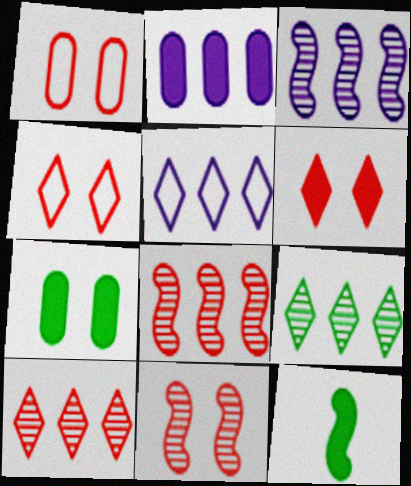[[1, 6, 11], 
[2, 3, 5], 
[2, 6, 12]]